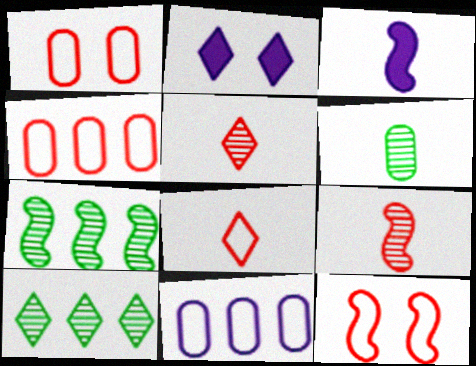[[1, 3, 10], 
[2, 8, 10], 
[3, 6, 8], 
[3, 7, 12], 
[4, 8, 12]]